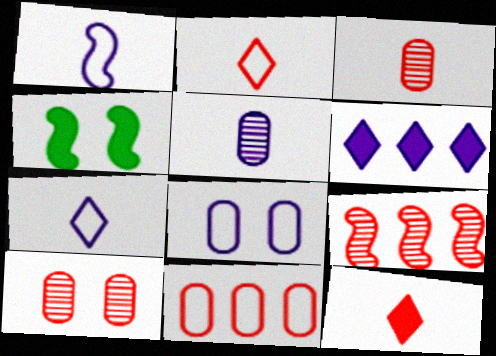[[1, 4, 9]]